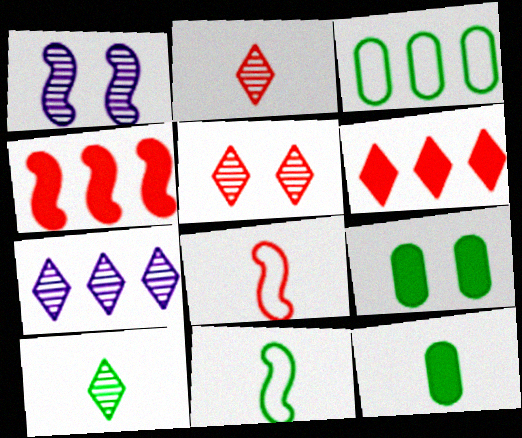[[1, 4, 11], 
[3, 4, 7], 
[5, 7, 10], 
[7, 8, 9], 
[10, 11, 12]]